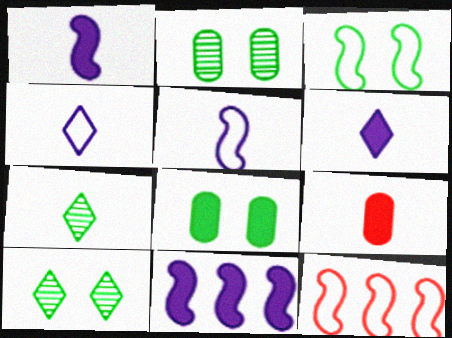[[2, 6, 12], 
[3, 5, 12], 
[3, 8, 10], 
[5, 7, 9]]